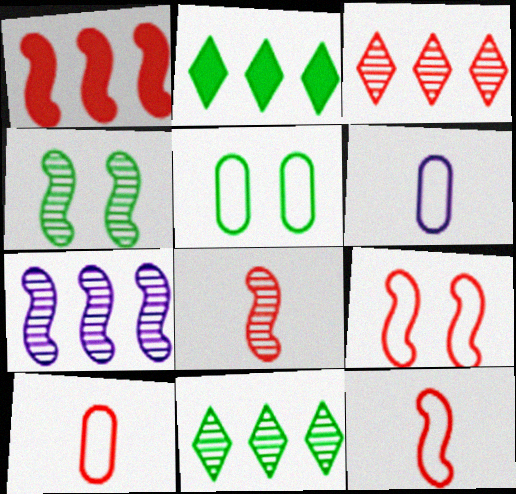[[1, 8, 9], 
[4, 7, 8]]